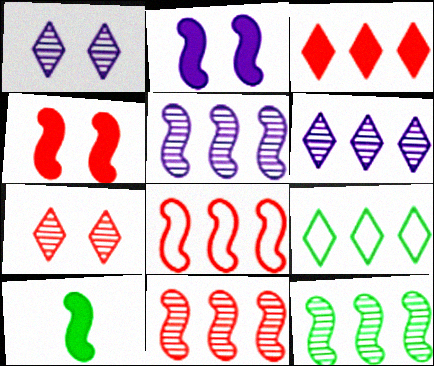[[3, 6, 9], 
[5, 11, 12]]